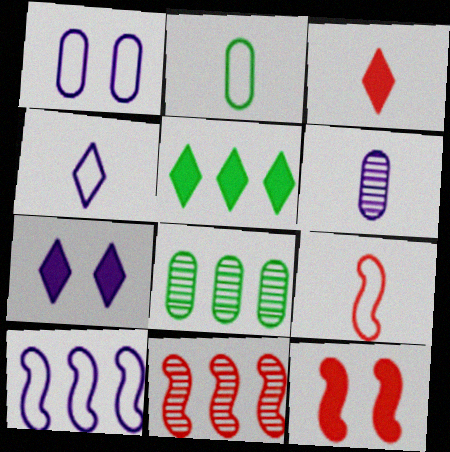[[1, 4, 10], 
[2, 4, 9], 
[2, 7, 11], 
[3, 5, 7], 
[4, 8, 12], 
[6, 7, 10], 
[7, 8, 9], 
[9, 11, 12]]